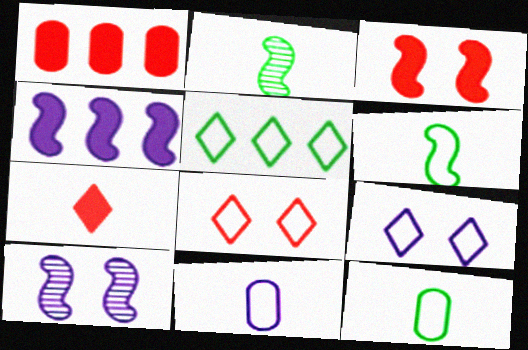[[1, 2, 9], 
[1, 3, 7], 
[2, 7, 11]]